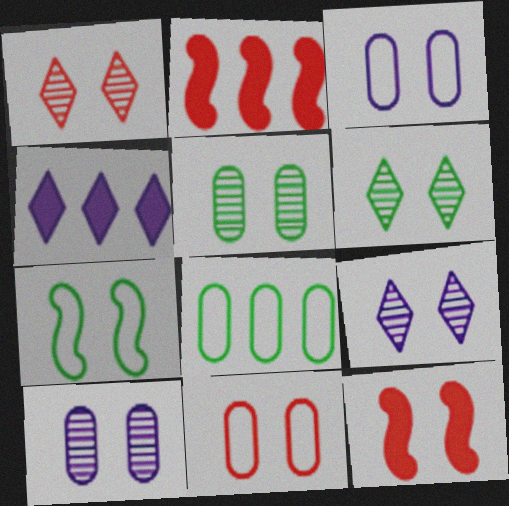[[1, 6, 9], 
[1, 11, 12], 
[3, 6, 12]]